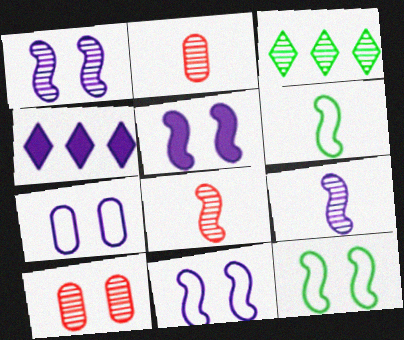[[1, 2, 3], 
[1, 5, 11], 
[2, 4, 12], 
[3, 9, 10], 
[4, 6, 10], 
[4, 7, 9]]